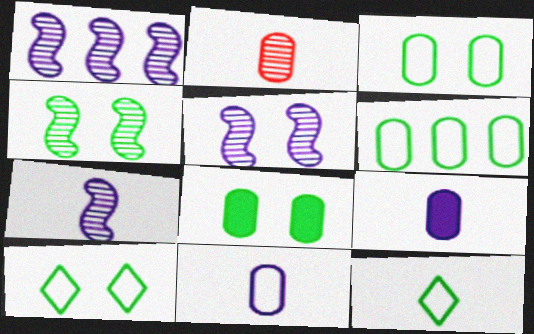[[1, 5, 7], 
[4, 8, 10]]